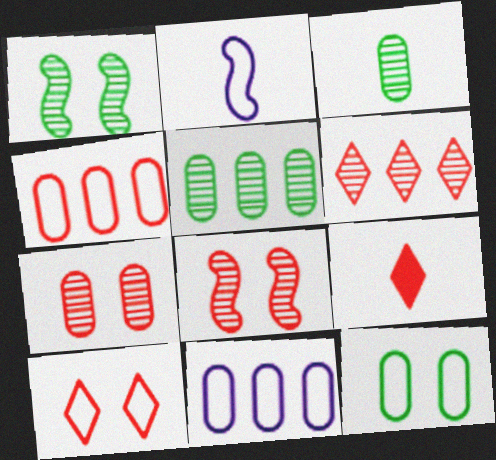[[1, 9, 11], 
[2, 3, 9], 
[4, 8, 9], 
[6, 9, 10]]